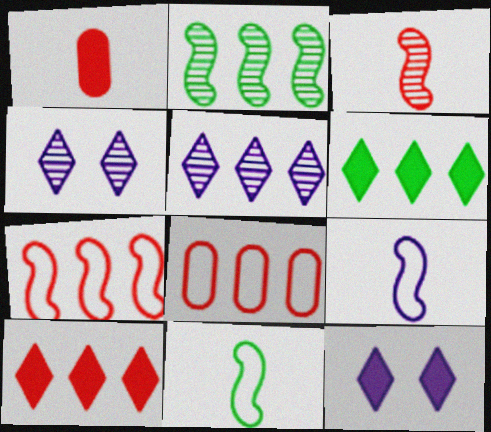[]